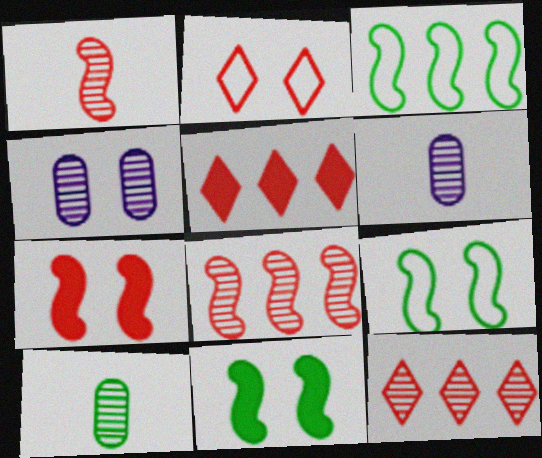[[2, 4, 11], 
[5, 6, 9]]